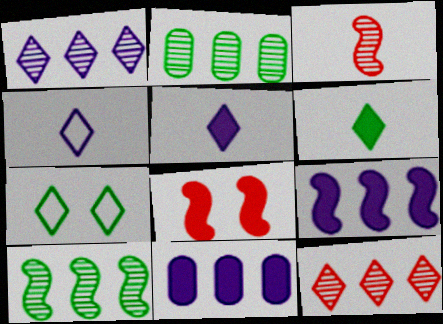[[2, 4, 8], 
[3, 7, 11], 
[5, 7, 12], 
[6, 8, 11]]